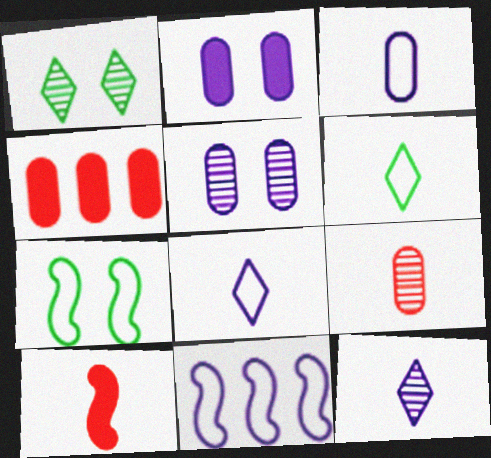[[2, 11, 12], 
[4, 7, 12]]